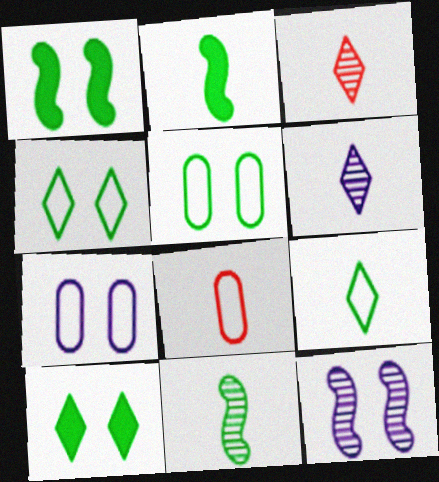[[2, 6, 8]]